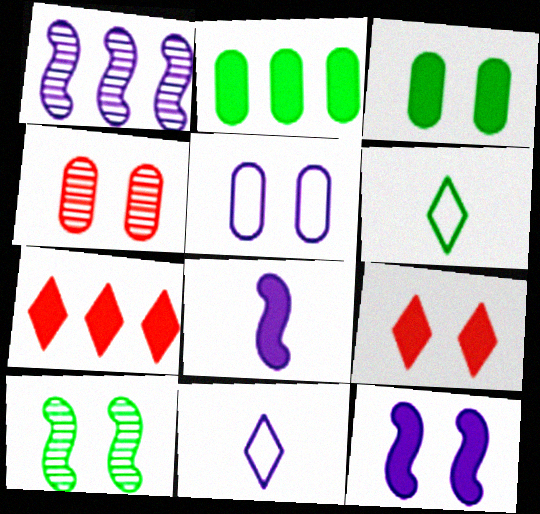[[2, 6, 10], 
[2, 8, 9], 
[3, 4, 5], 
[3, 7, 8], 
[3, 9, 12], 
[5, 9, 10]]